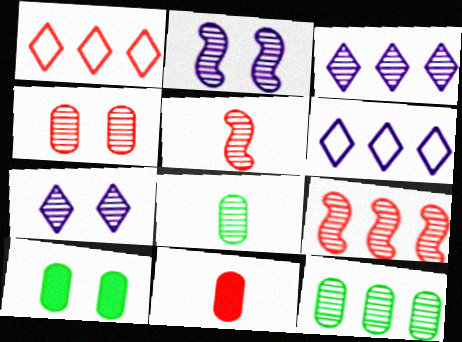[[3, 9, 12], 
[5, 6, 10], 
[5, 7, 12], 
[7, 8, 9]]